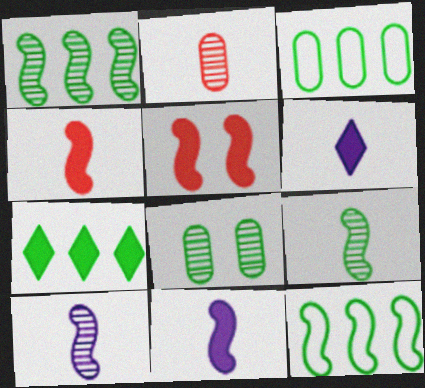[[1, 3, 7], 
[5, 10, 12]]